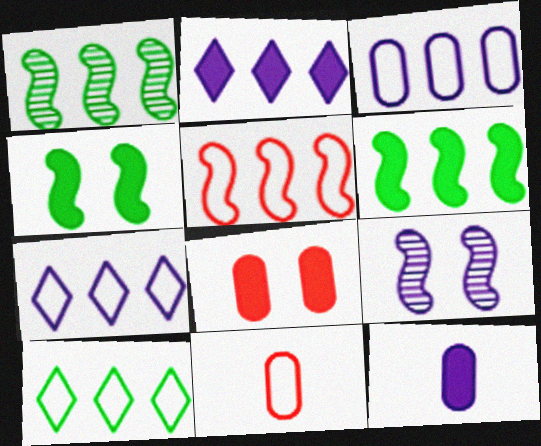[[3, 5, 10], 
[7, 9, 12]]